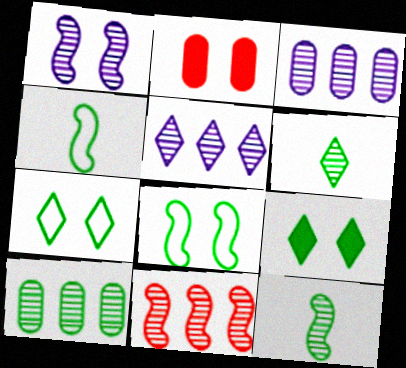[[1, 2, 7], 
[1, 11, 12], 
[2, 4, 5], 
[4, 9, 10], 
[5, 10, 11]]